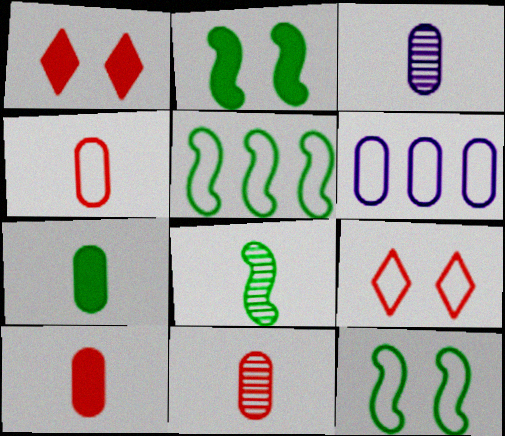[[1, 3, 5], 
[1, 6, 8], 
[2, 5, 8], 
[3, 4, 7], 
[4, 10, 11]]